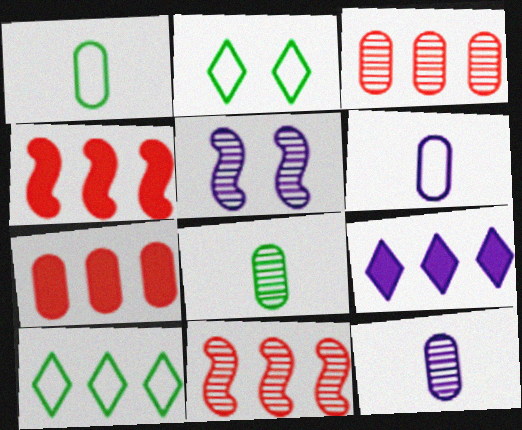[[2, 4, 12], 
[5, 6, 9]]